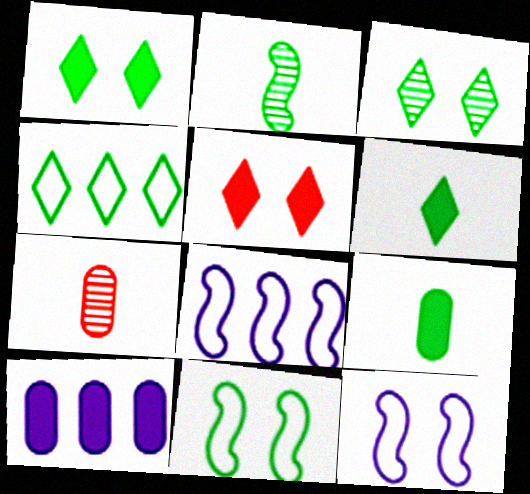[[1, 7, 8], 
[3, 4, 6]]